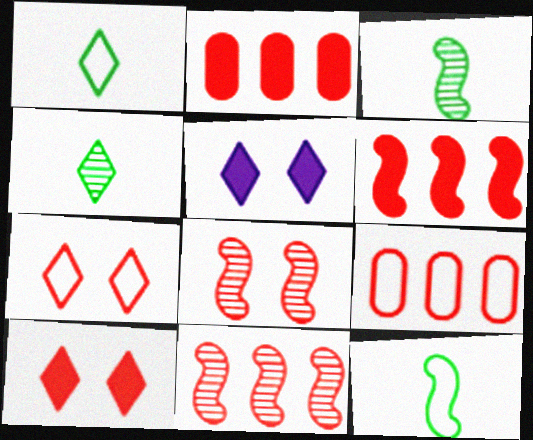[[3, 5, 9]]